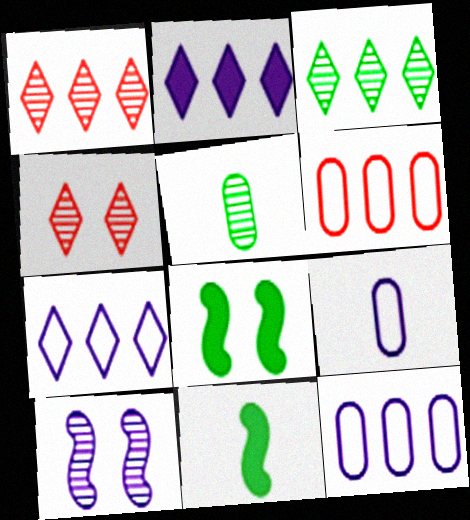[[1, 5, 10], 
[1, 8, 9], 
[2, 9, 10], 
[4, 11, 12]]